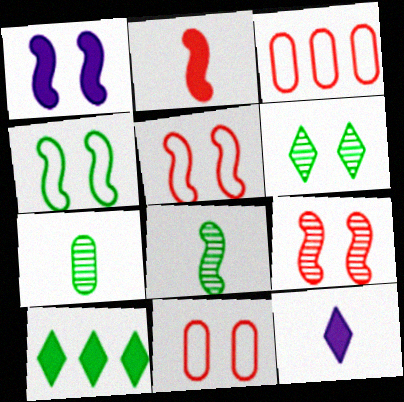[[1, 4, 9], 
[1, 6, 11], 
[4, 7, 10]]